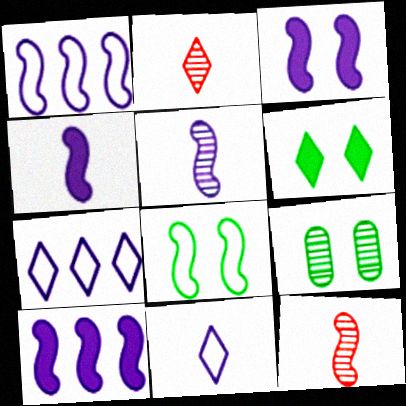[[1, 3, 5], 
[2, 6, 7], 
[3, 4, 10], 
[6, 8, 9], 
[8, 10, 12]]